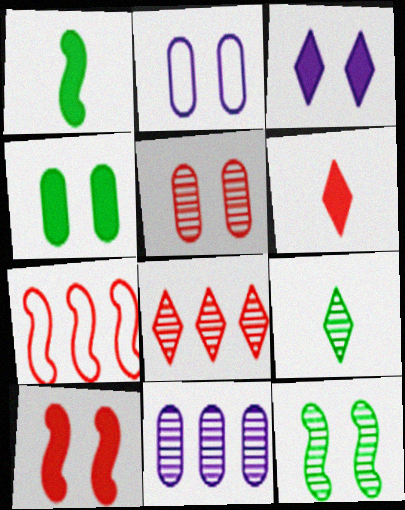[[1, 2, 8], 
[2, 4, 5], 
[3, 4, 10], 
[5, 6, 7]]